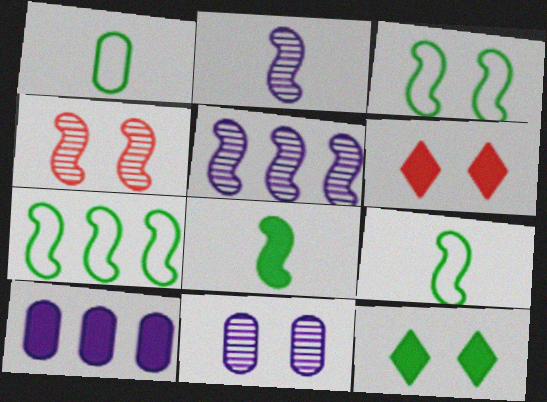[[1, 5, 6], 
[3, 6, 11], 
[3, 7, 9], 
[6, 8, 10]]